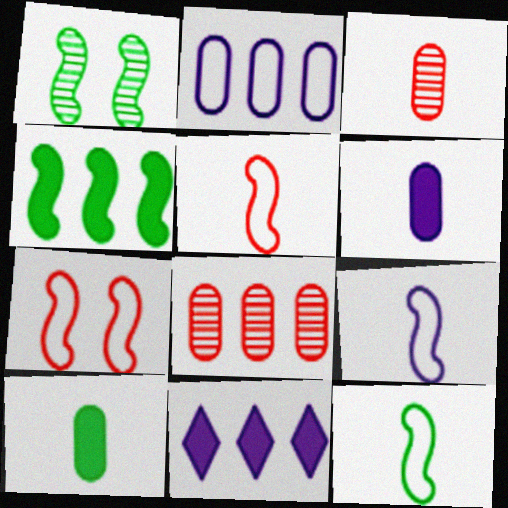[[1, 4, 12], 
[5, 9, 12]]